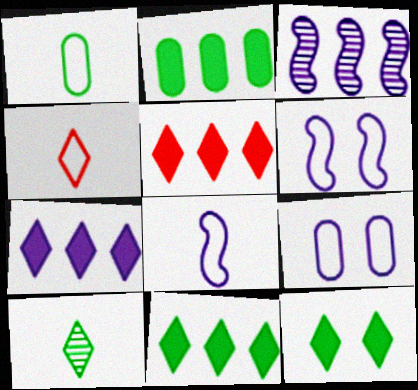[[1, 4, 8], 
[5, 7, 11]]